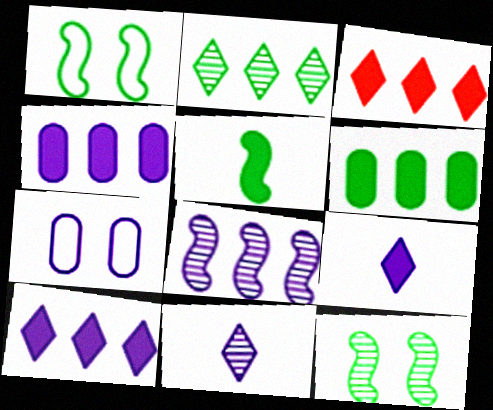[[7, 8, 9]]